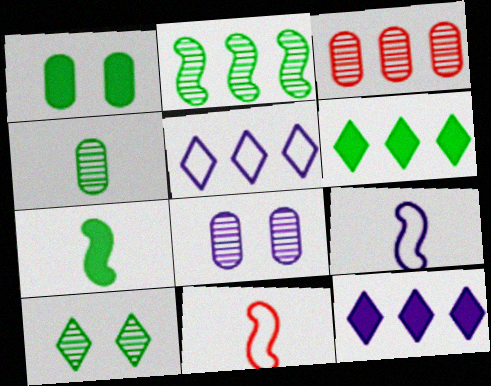[[1, 6, 7], 
[2, 4, 10], 
[3, 4, 8], 
[6, 8, 11], 
[8, 9, 12]]